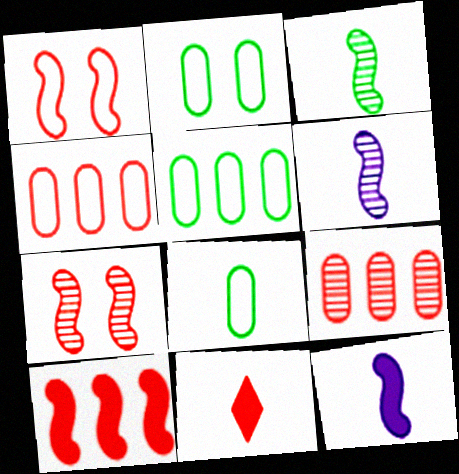[[1, 9, 11], 
[2, 5, 8], 
[4, 7, 11], 
[6, 8, 11]]